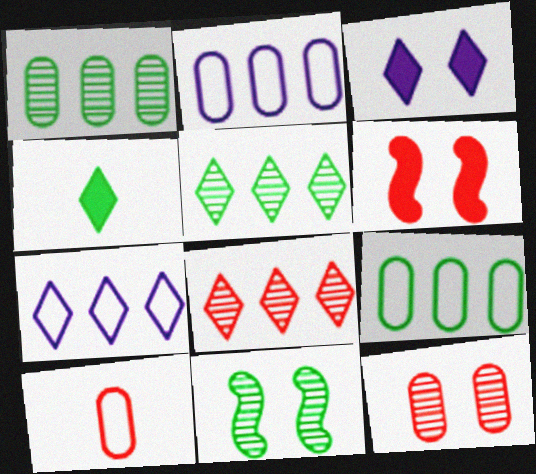[[4, 9, 11], 
[6, 8, 10]]